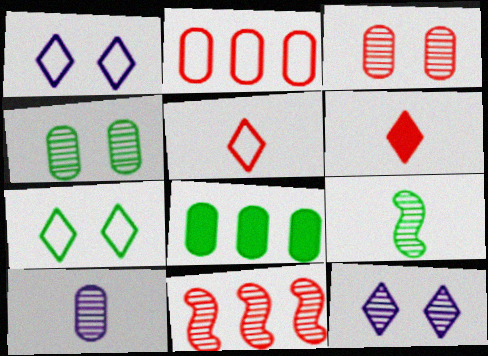[[7, 8, 9]]